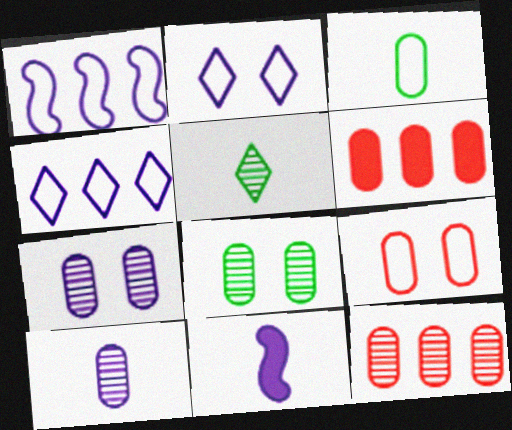[[3, 6, 7], 
[4, 7, 11], 
[8, 10, 12]]